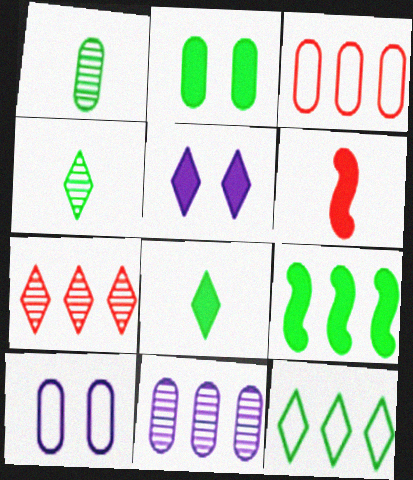[[2, 8, 9]]